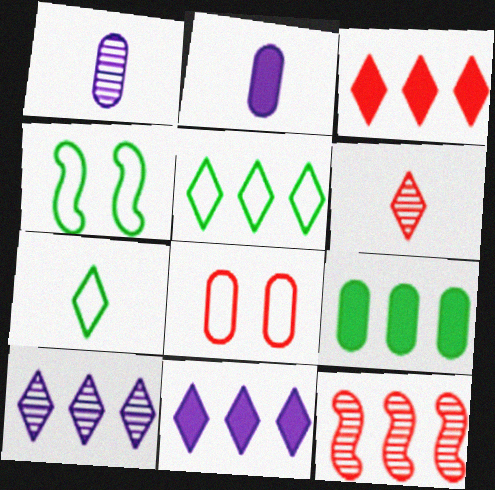[[1, 3, 4], 
[1, 8, 9], 
[3, 5, 10]]